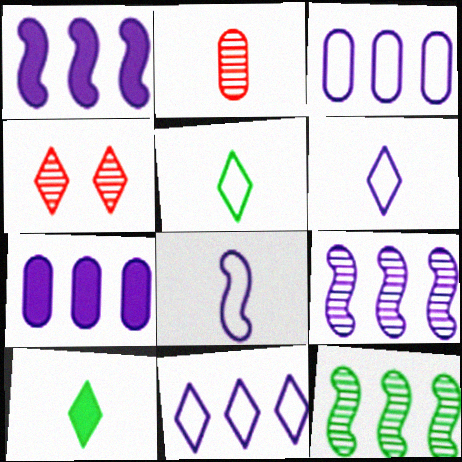[[2, 8, 10], 
[4, 10, 11], 
[7, 9, 11]]